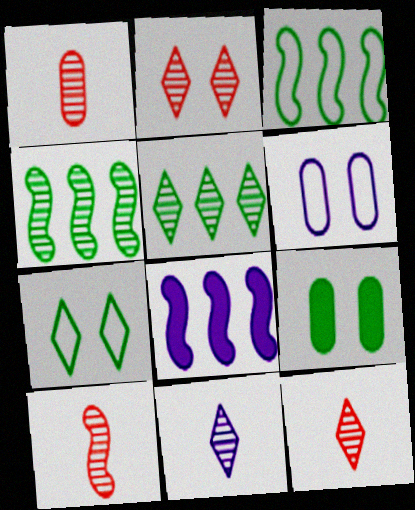[[1, 7, 8], 
[1, 10, 12], 
[2, 5, 11], 
[6, 8, 11]]